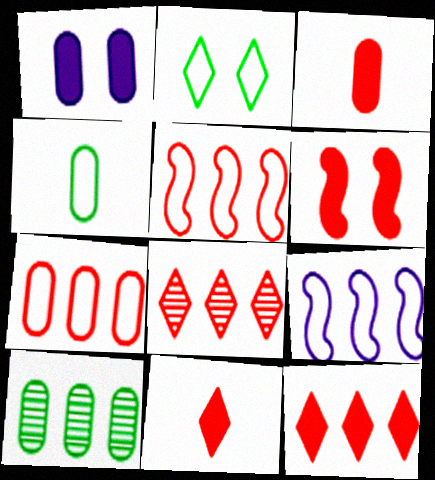[[3, 6, 12], 
[9, 10, 12]]